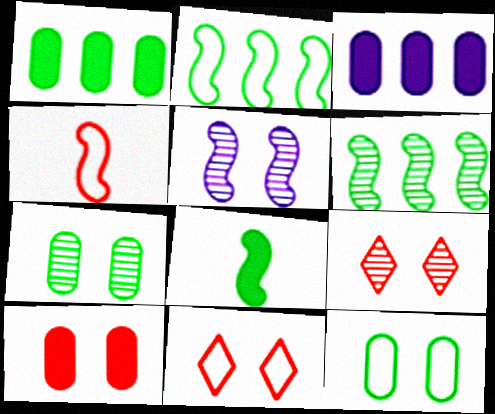[[5, 7, 9]]